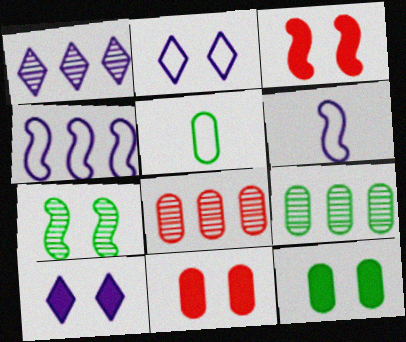[[1, 3, 5], 
[2, 7, 11], 
[3, 10, 12], 
[5, 9, 12]]